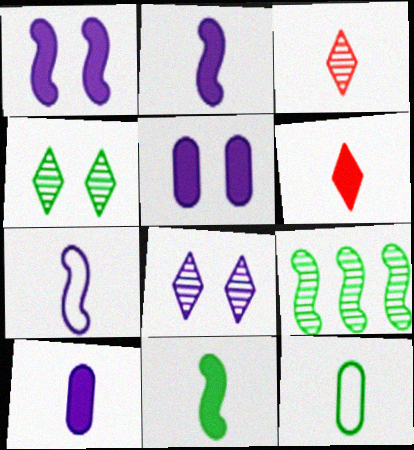[[2, 3, 12], 
[6, 10, 11]]